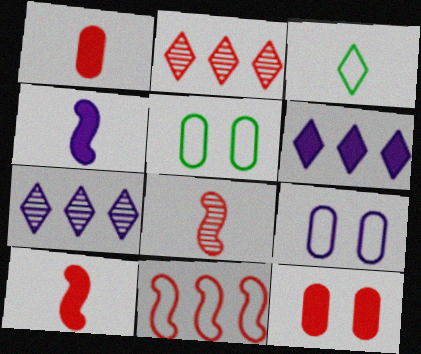[[2, 4, 5], 
[3, 9, 11], 
[4, 7, 9], 
[5, 6, 8], 
[5, 7, 10]]